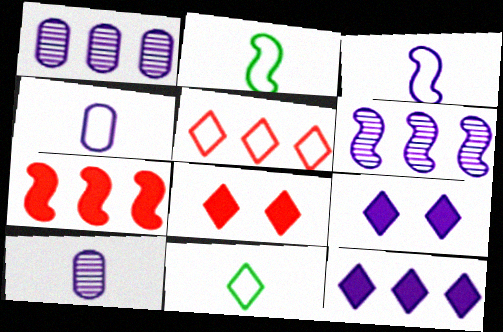[[1, 2, 8], 
[1, 3, 9], 
[4, 6, 9]]